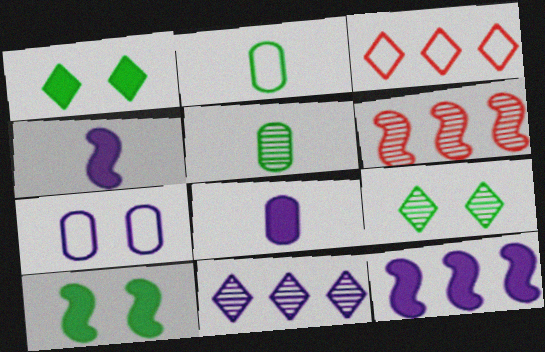[[4, 7, 11]]